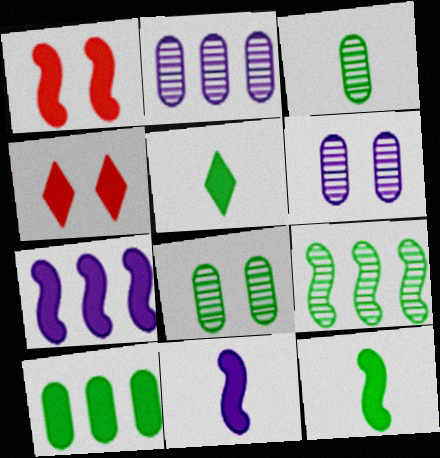[[1, 7, 12], 
[4, 10, 11]]